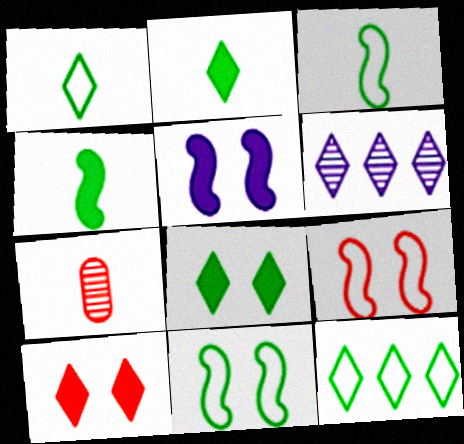[[1, 6, 10], 
[5, 7, 12]]